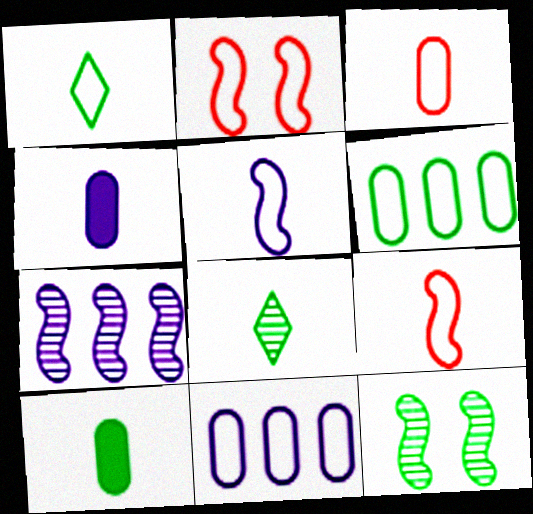[[1, 2, 11], 
[1, 3, 5], 
[4, 8, 9]]